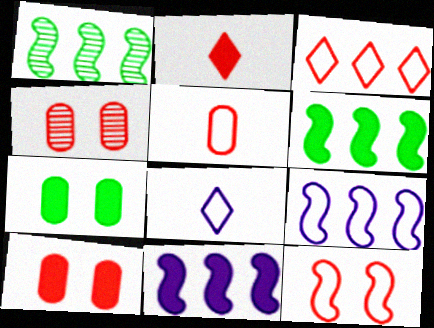[[1, 8, 10], 
[2, 7, 11], 
[3, 5, 12], 
[4, 6, 8]]